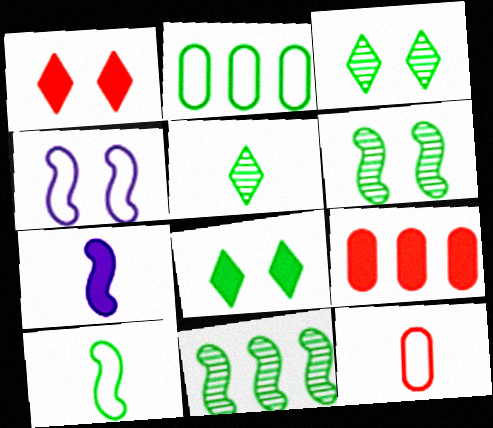[[4, 5, 9], 
[5, 7, 12], 
[7, 8, 9]]